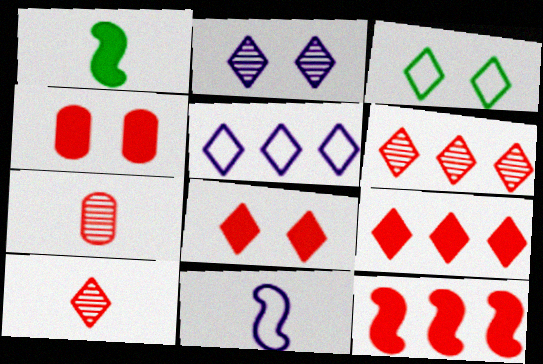[[2, 3, 8]]